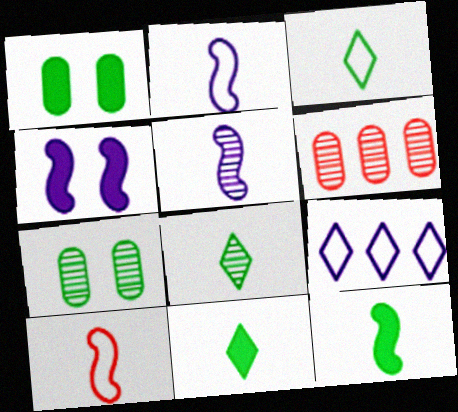[[3, 4, 6], 
[3, 8, 11], 
[5, 10, 12]]